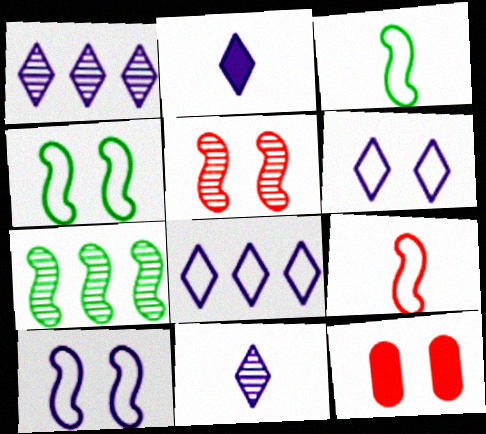[[1, 2, 6], 
[1, 3, 12]]